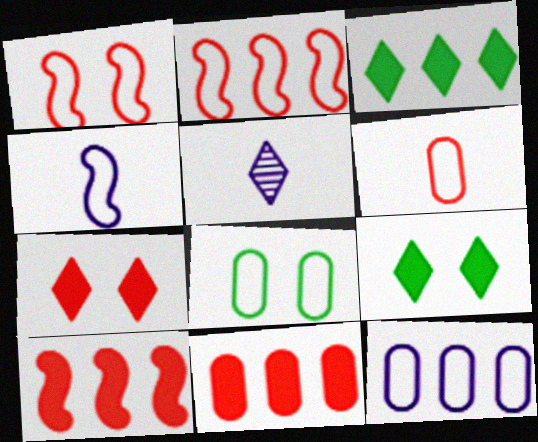[[5, 8, 10], 
[6, 8, 12]]